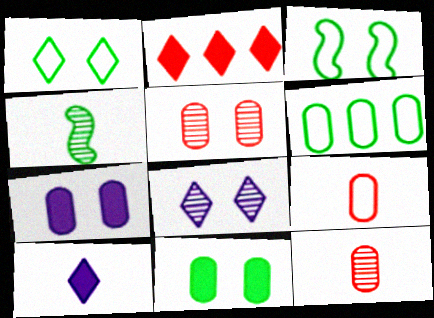[[4, 9, 10], 
[6, 7, 12]]